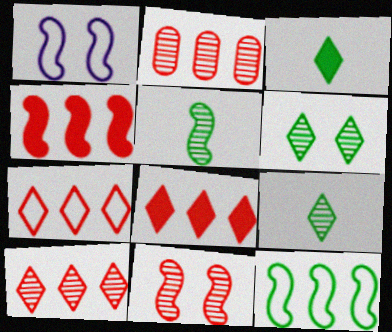[[1, 2, 3], 
[1, 4, 5], 
[2, 4, 7], 
[7, 8, 10]]